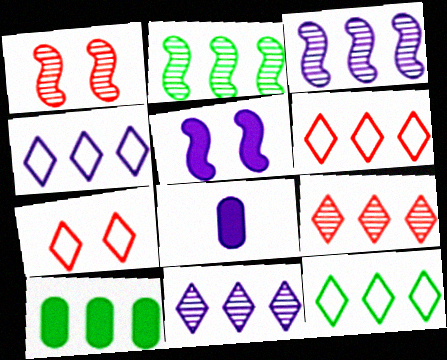[[1, 8, 12], 
[2, 7, 8], 
[2, 10, 12], 
[3, 6, 10], 
[4, 6, 12]]